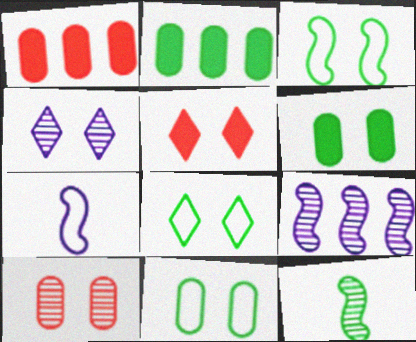[[2, 8, 12], 
[3, 8, 11], 
[4, 5, 8]]